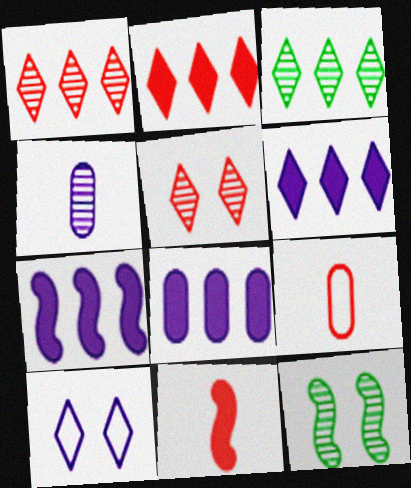[[1, 4, 12], 
[4, 7, 10], 
[6, 7, 8], 
[6, 9, 12]]